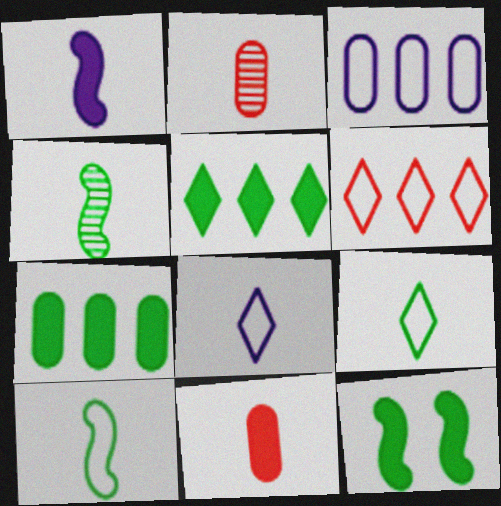[[1, 2, 9], 
[4, 8, 11]]